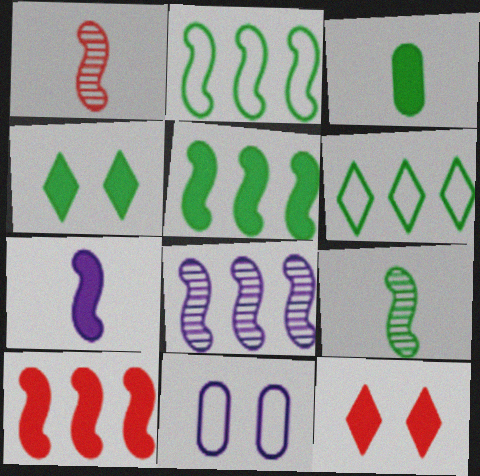[[2, 8, 10], 
[3, 4, 5]]